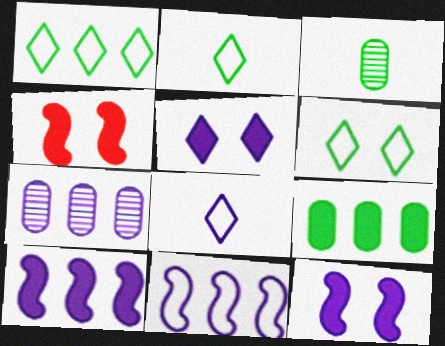[[1, 2, 6], 
[2, 4, 7], 
[7, 8, 12]]